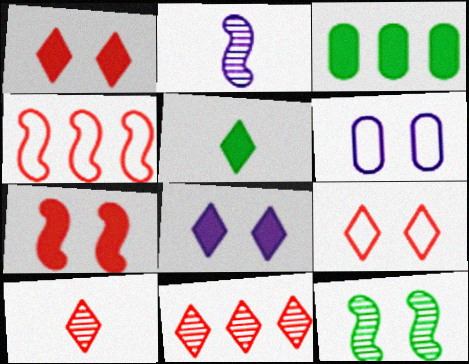[[1, 6, 12], 
[2, 3, 9]]